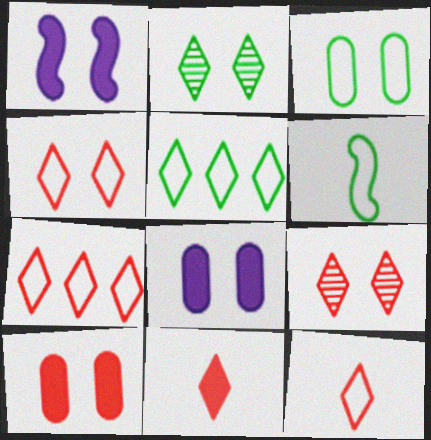[[1, 3, 9], 
[3, 5, 6], 
[4, 7, 12], 
[7, 9, 11]]